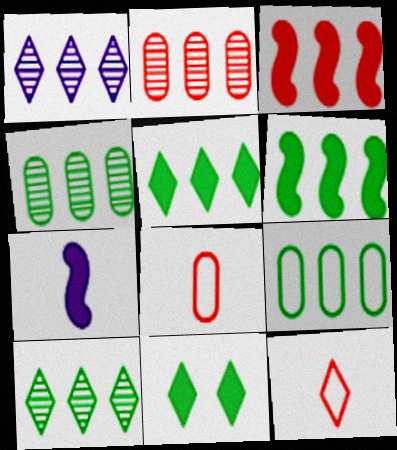[[1, 3, 9], 
[1, 11, 12], 
[6, 9, 10]]